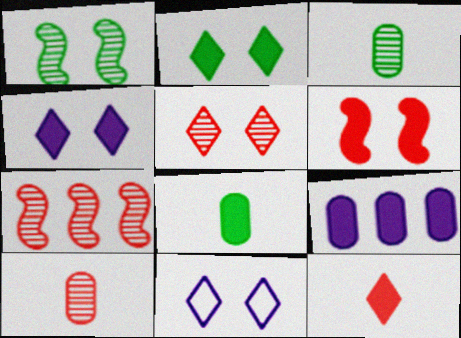[[2, 5, 11], 
[5, 7, 10], 
[7, 8, 11]]